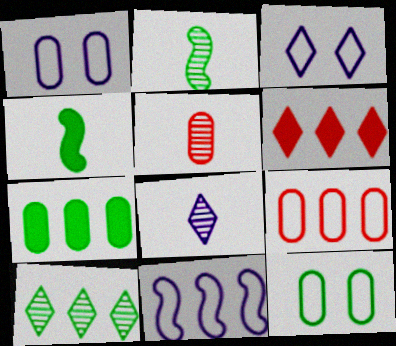[[1, 2, 6], 
[1, 5, 7], 
[2, 5, 8], 
[4, 10, 12]]